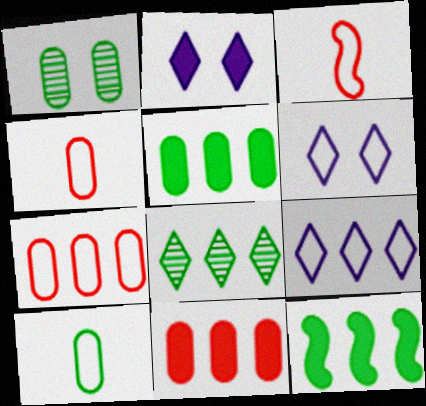[[1, 5, 10]]